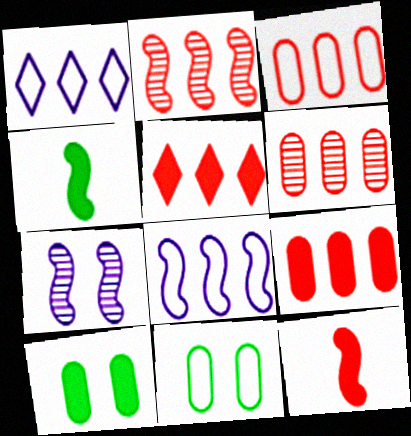[[2, 3, 5], 
[3, 6, 9]]